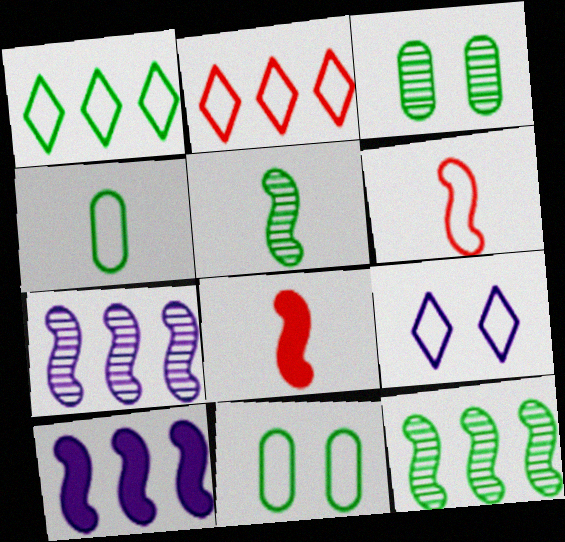[]